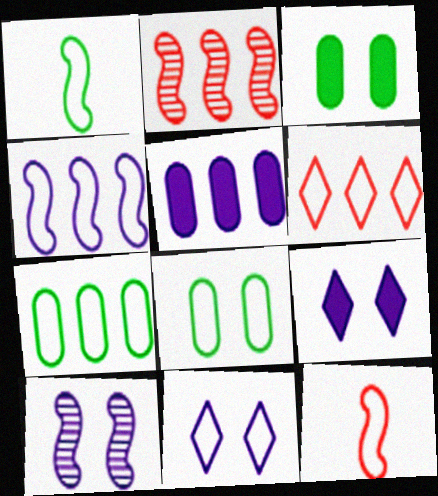[[4, 6, 7], 
[7, 11, 12]]